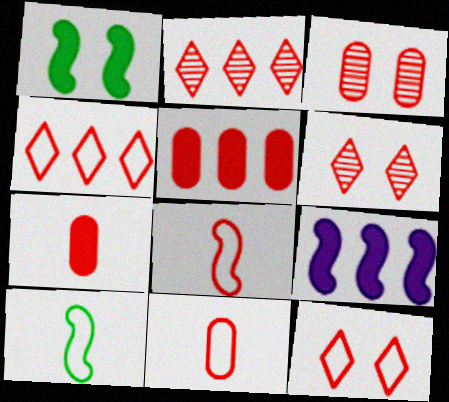[[3, 5, 11], 
[5, 6, 8]]